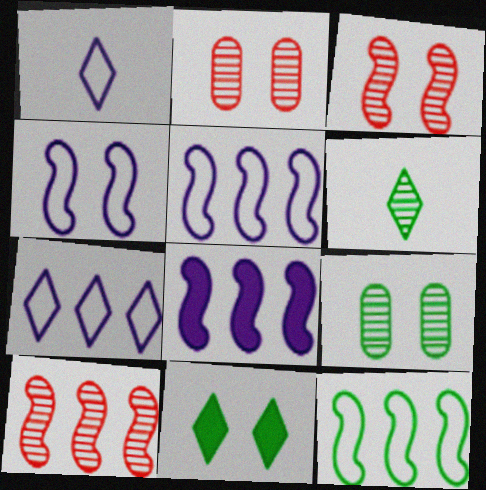[[2, 4, 11], 
[8, 10, 12]]